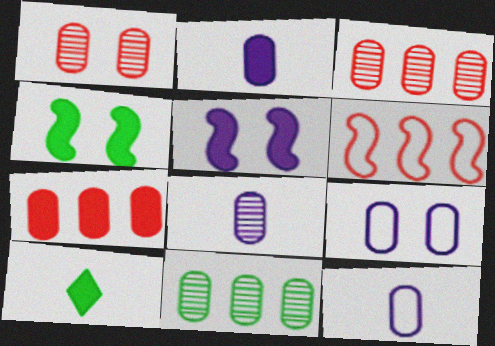[[1, 8, 11], 
[2, 8, 12], 
[5, 7, 10]]